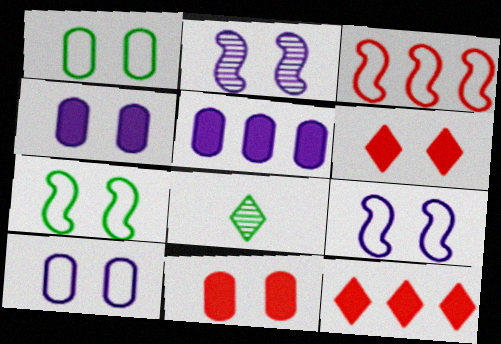[[1, 2, 6], 
[3, 4, 8]]